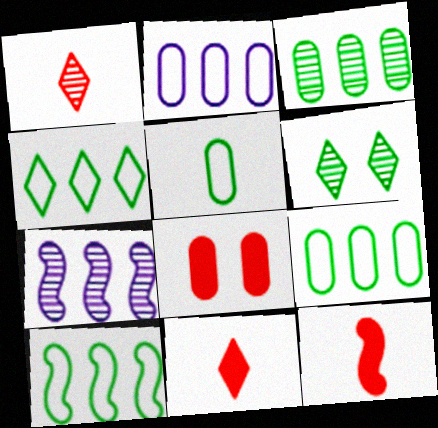[[2, 6, 12], 
[4, 9, 10]]